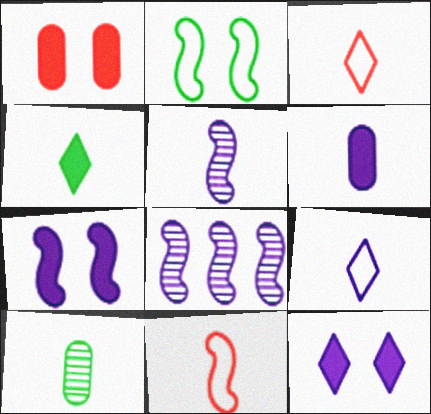[[5, 6, 9]]